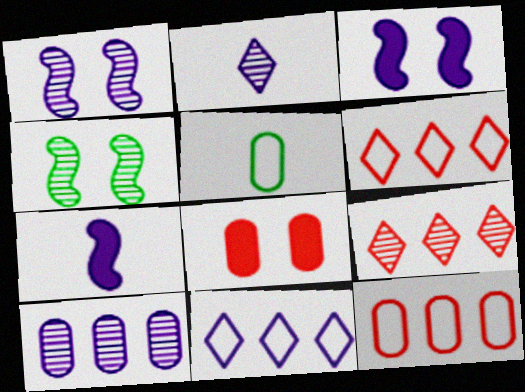[[1, 2, 10], 
[3, 5, 9], 
[5, 8, 10]]